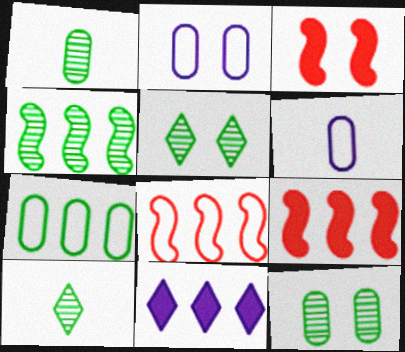[[1, 4, 5], 
[2, 3, 5], 
[2, 9, 10], 
[4, 10, 12], 
[5, 6, 9]]